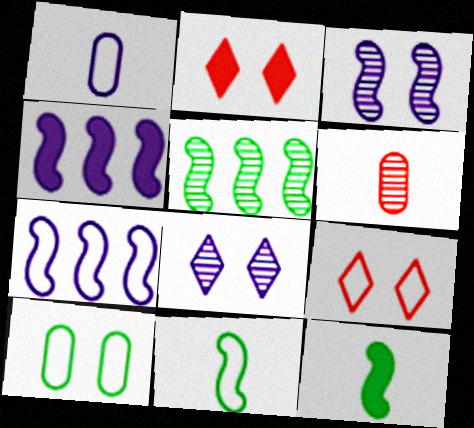[[1, 2, 5], 
[1, 4, 8], 
[2, 3, 10], 
[5, 6, 8]]